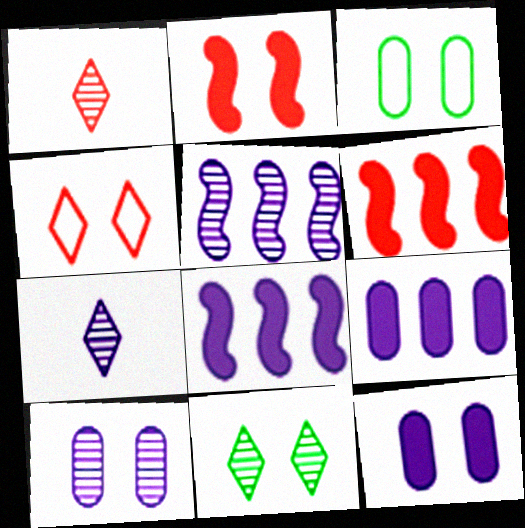[[1, 3, 8], 
[3, 6, 7], 
[5, 7, 10]]